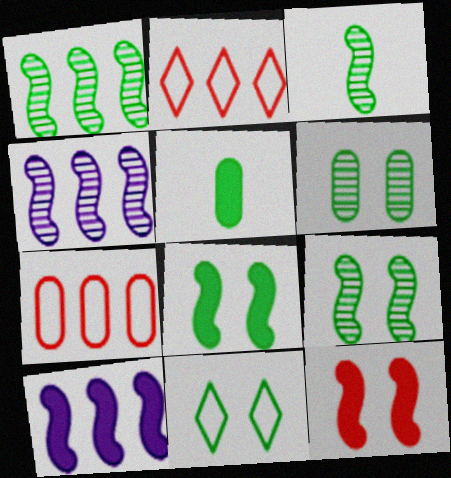[[1, 3, 9], 
[1, 5, 11], 
[6, 8, 11]]